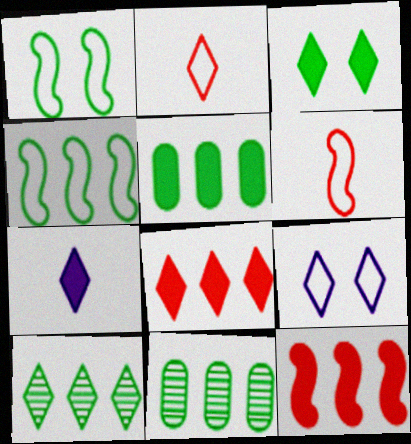[[3, 7, 8], 
[4, 5, 10]]